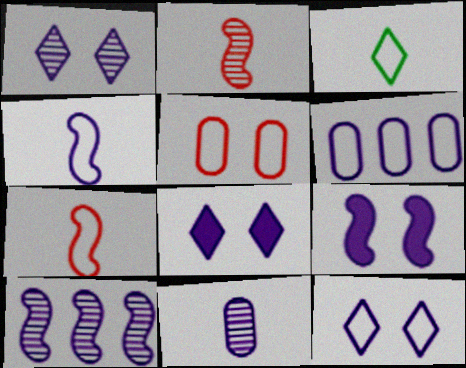[[1, 8, 12], 
[1, 10, 11], 
[4, 6, 12], 
[4, 9, 10]]